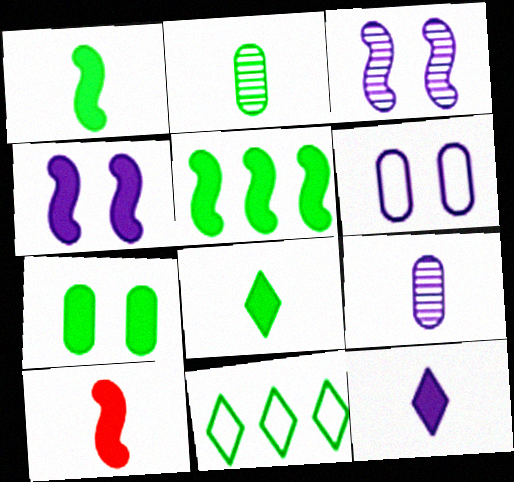[[4, 5, 10], 
[5, 7, 8]]